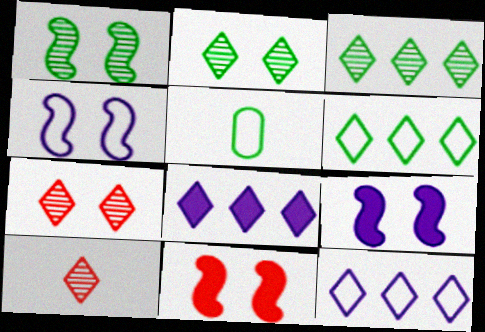[[1, 4, 11]]